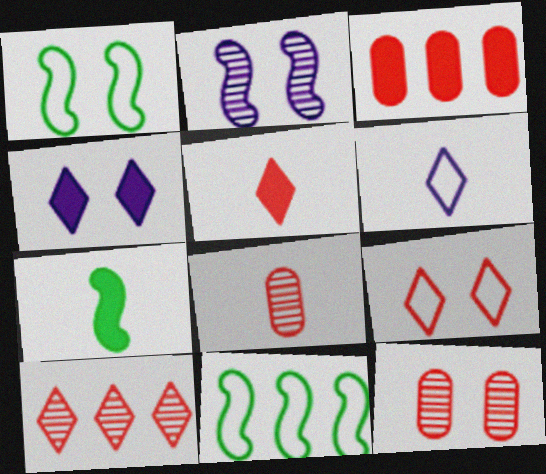[[1, 4, 12], 
[3, 4, 7], 
[4, 8, 11], 
[5, 9, 10], 
[6, 7, 8]]